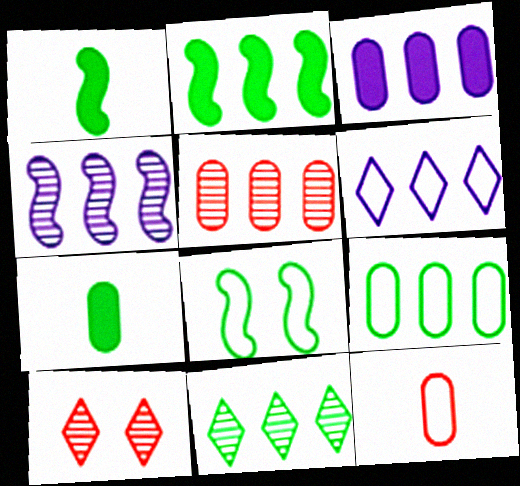[[2, 5, 6], 
[2, 9, 11], 
[3, 4, 6], 
[3, 5, 9], 
[4, 5, 11], 
[6, 8, 12], 
[7, 8, 11]]